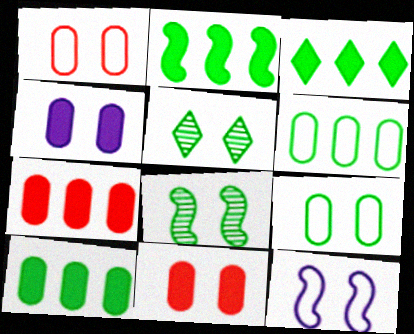[[2, 3, 10], 
[5, 11, 12]]